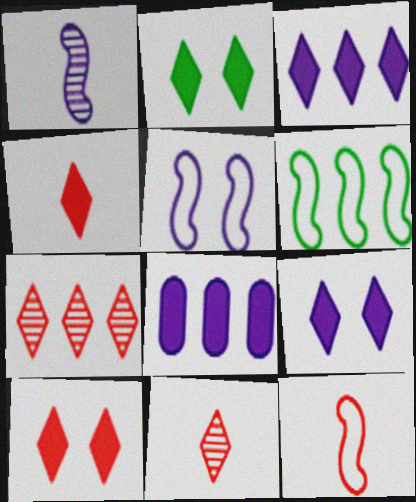[[2, 3, 4], 
[2, 9, 10], 
[5, 6, 12], 
[6, 7, 8]]